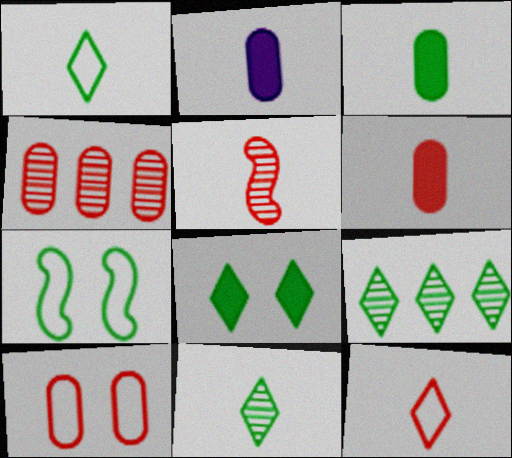[[1, 2, 5], 
[1, 8, 9], 
[2, 3, 6], 
[3, 7, 9], 
[4, 6, 10], 
[5, 6, 12]]